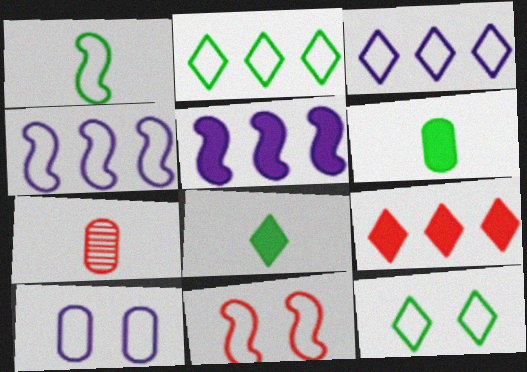[[1, 4, 11], 
[5, 7, 12], 
[7, 9, 11], 
[10, 11, 12]]